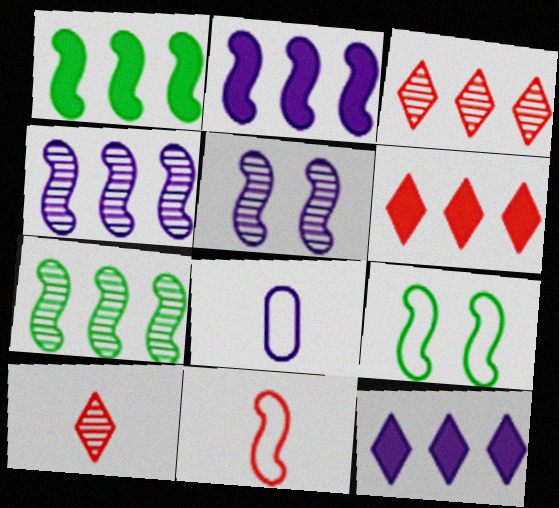[[1, 5, 11], 
[5, 8, 12]]